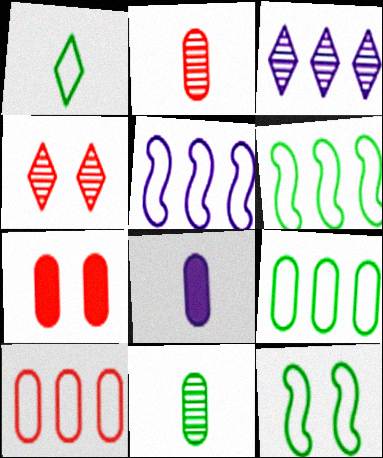[[1, 9, 12], 
[2, 7, 10], 
[4, 6, 8]]